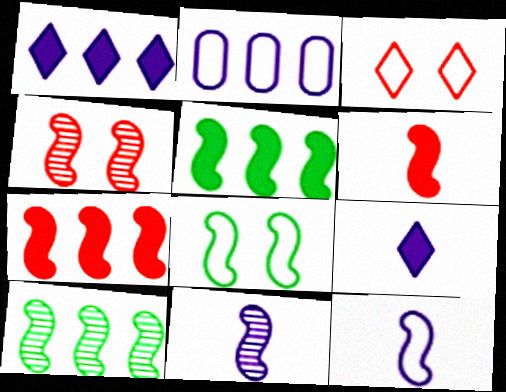[[4, 5, 12], 
[4, 10, 11], 
[7, 8, 11]]